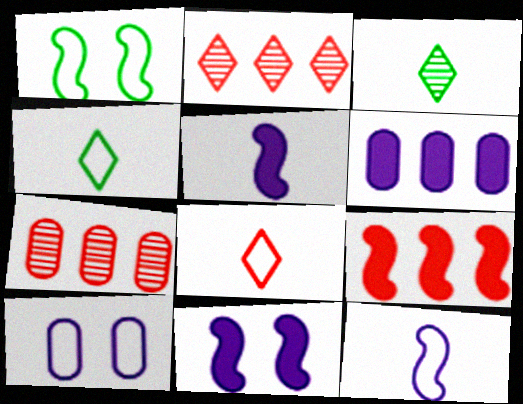[[3, 9, 10], 
[4, 7, 11]]